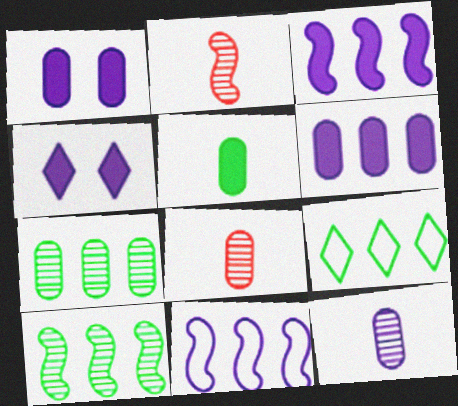[[1, 2, 9], 
[4, 11, 12]]